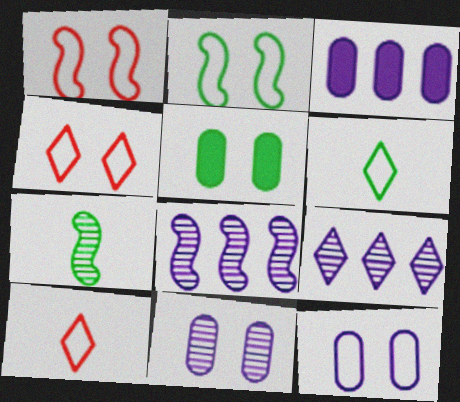[[2, 4, 12], 
[3, 4, 7], 
[5, 8, 10]]